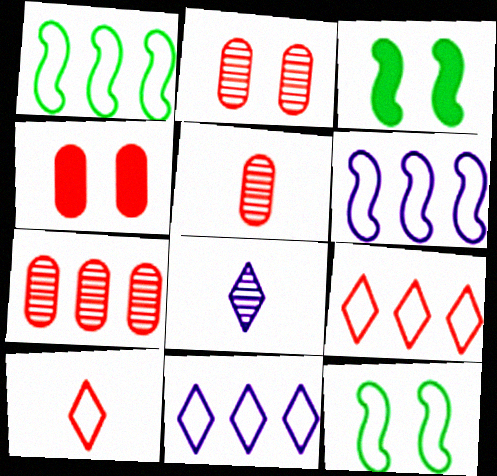[[1, 4, 8], 
[2, 5, 7], 
[3, 5, 11]]